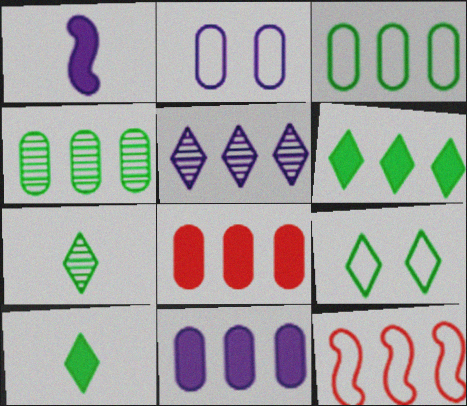[[1, 2, 5], 
[6, 7, 9]]